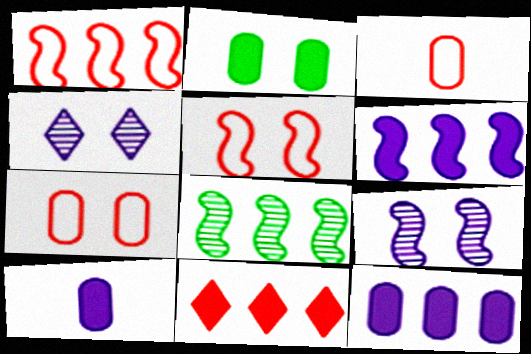[[1, 6, 8], 
[2, 4, 5]]